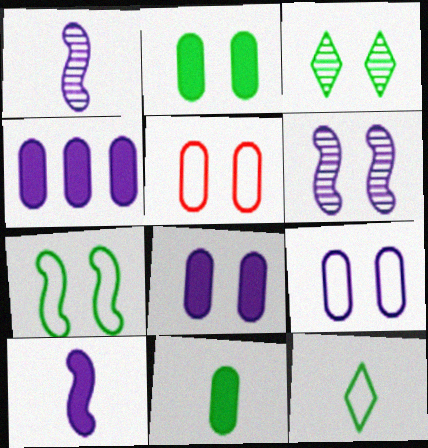[[2, 3, 7]]